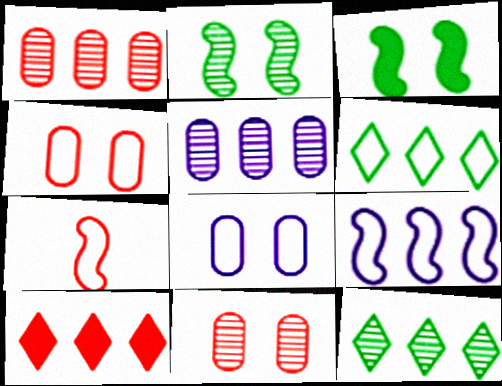[[6, 7, 8], 
[7, 10, 11]]